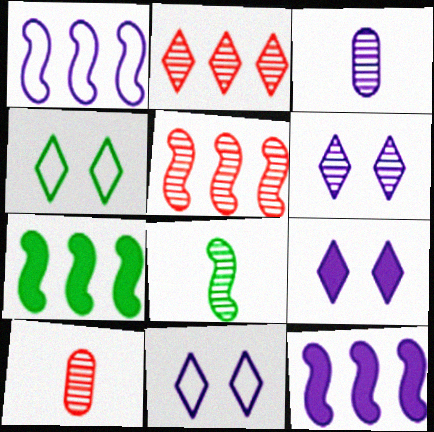[[1, 3, 9], 
[1, 5, 7], 
[3, 11, 12], 
[4, 10, 12], 
[6, 9, 11], 
[7, 10, 11]]